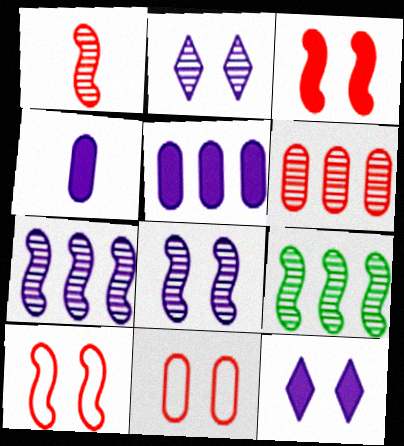[[1, 8, 9]]